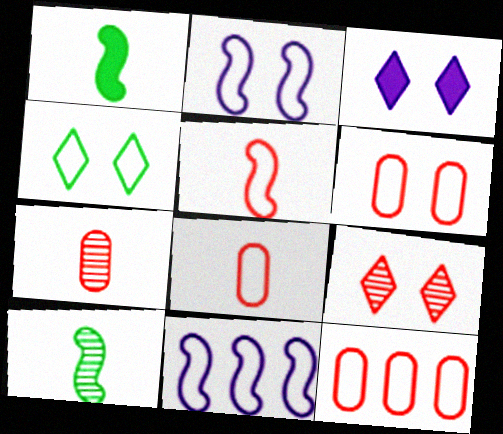[[2, 4, 6], 
[3, 4, 9], 
[3, 10, 12], 
[4, 8, 11], 
[6, 8, 12]]